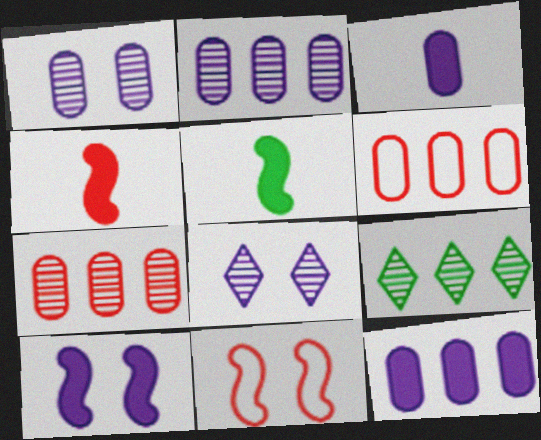[[3, 9, 11], 
[5, 6, 8]]